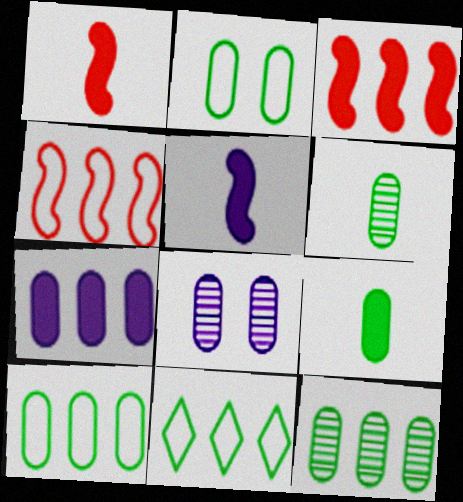[[1, 8, 11], 
[2, 9, 12]]